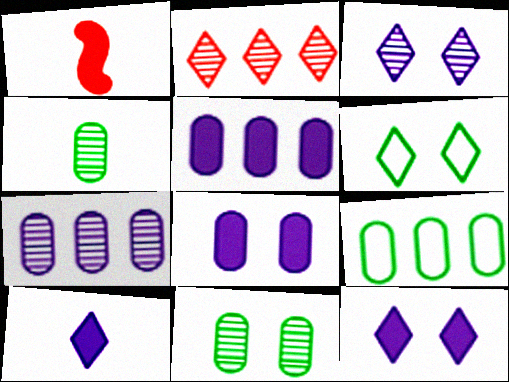[[1, 3, 9], 
[1, 6, 7], 
[2, 6, 10]]